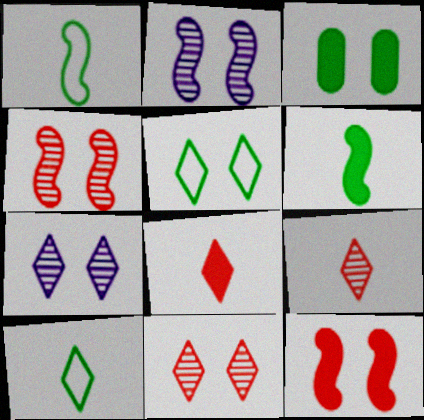[]